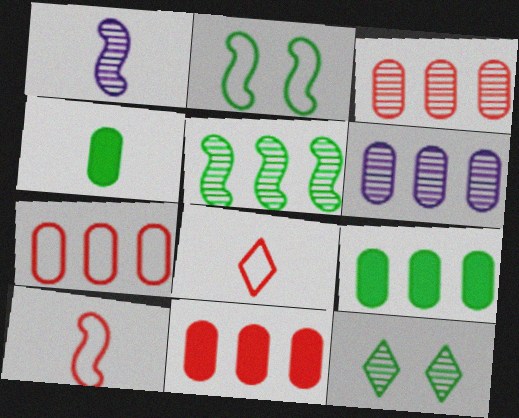[[1, 3, 12], 
[1, 4, 8], 
[3, 7, 11], 
[6, 7, 9]]